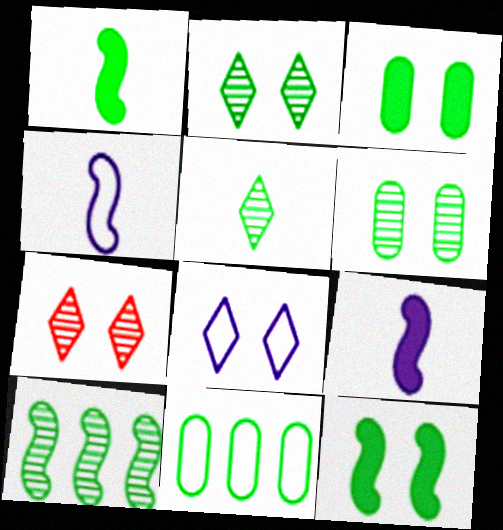[[1, 2, 11], 
[5, 6, 10], 
[5, 11, 12], 
[7, 9, 11]]